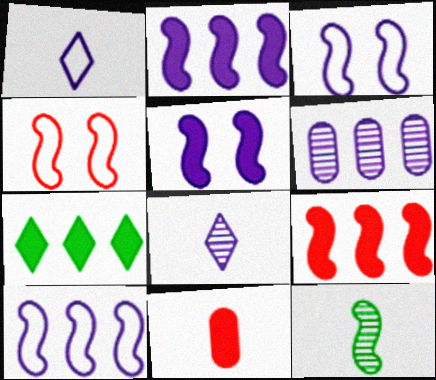[[1, 5, 6], 
[1, 11, 12], 
[2, 4, 12], 
[3, 9, 12], 
[5, 7, 11]]